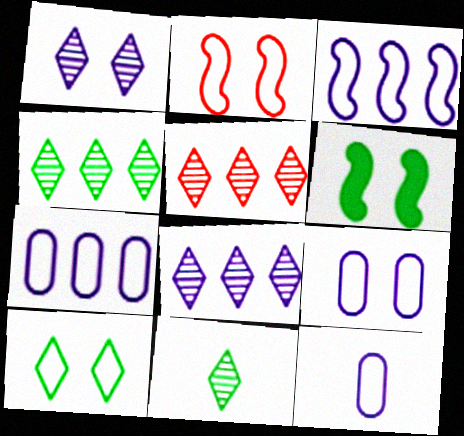[[1, 5, 11], 
[2, 9, 10], 
[4, 5, 8], 
[5, 6, 12], 
[7, 9, 12]]